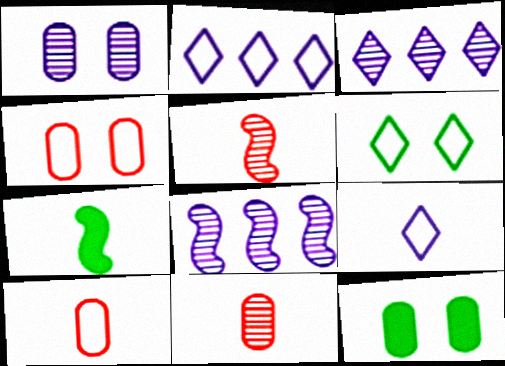[[1, 4, 12], 
[2, 5, 12], 
[3, 4, 7], 
[7, 9, 11]]